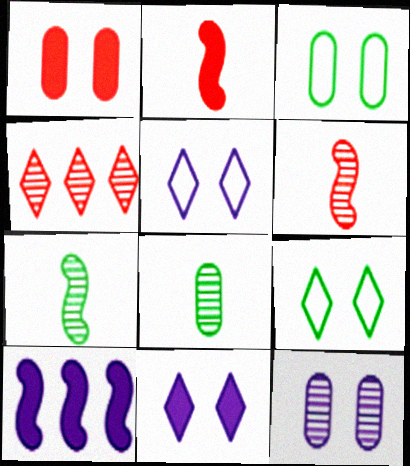[[1, 3, 12], 
[4, 7, 12]]